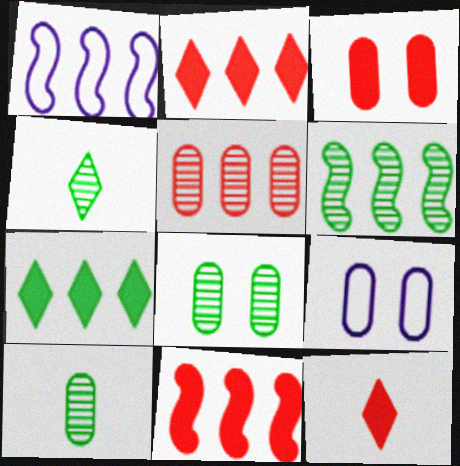[[1, 3, 4], 
[1, 5, 7], 
[1, 6, 11], 
[1, 8, 12], 
[3, 8, 9], 
[3, 11, 12], 
[4, 6, 8], 
[4, 9, 11], 
[6, 9, 12]]